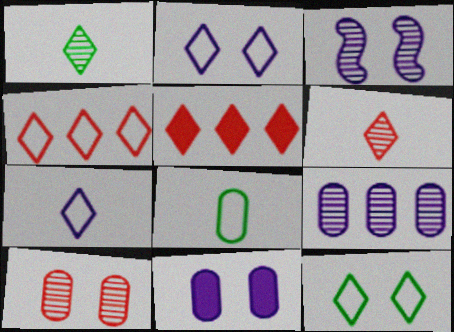[[1, 2, 5], 
[2, 3, 11], 
[3, 5, 8], 
[4, 7, 12]]